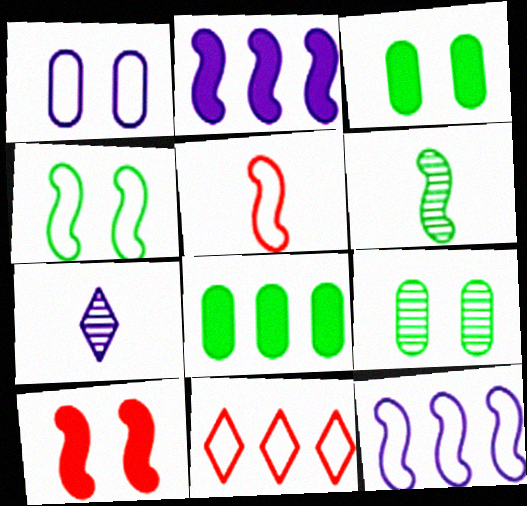[[1, 2, 7], 
[4, 5, 12], 
[6, 10, 12]]